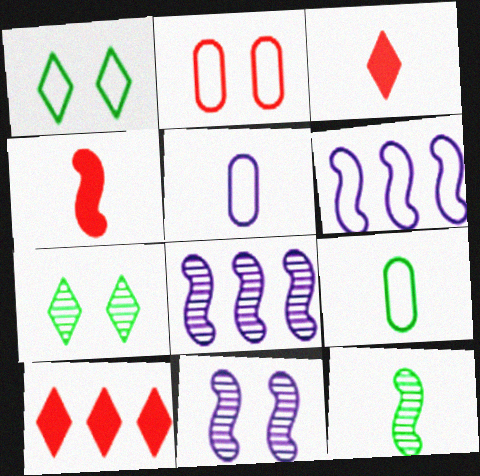[[3, 5, 12], 
[9, 10, 11]]